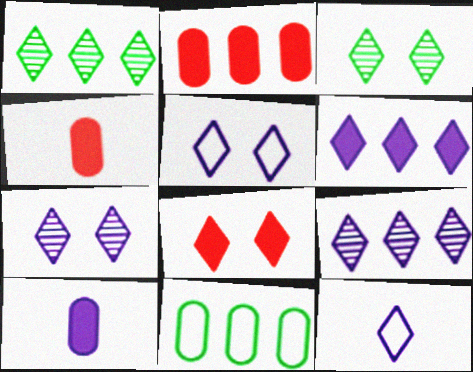[[1, 8, 12], 
[3, 5, 8], 
[6, 7, 12]]